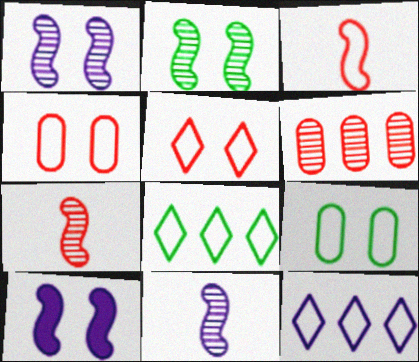[[3, 9, 12]]